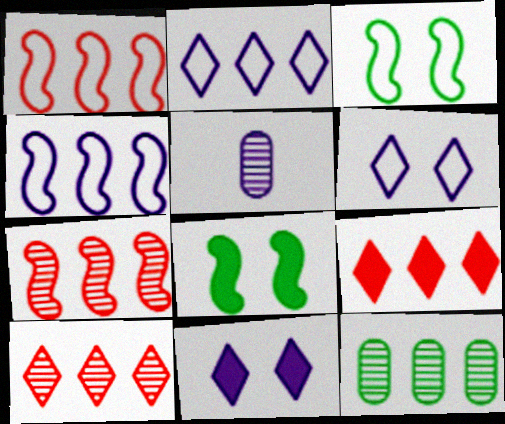[[3, 5, 9], 
[4, 5, 11], 
[4, 9, 12]]